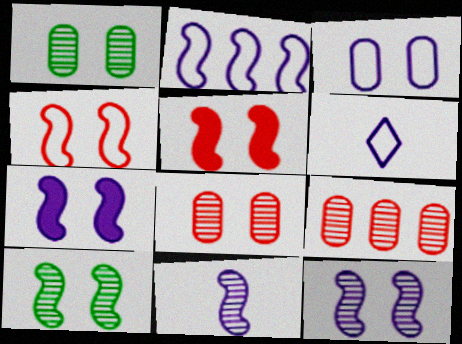[[2, 3, 6], 
[2, 7, 11], 
[4, 7, 10]]